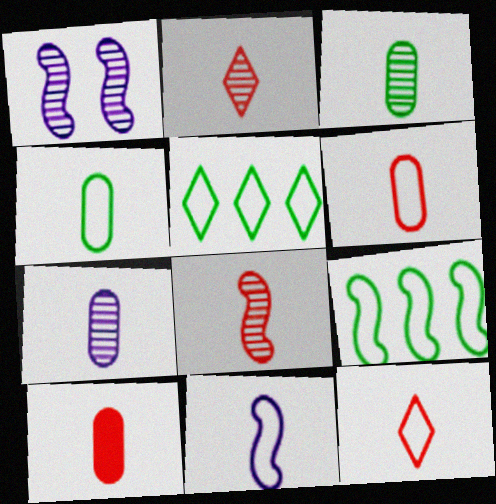[[1, 5, 10], 
[4, 7, 10], 
[4, 11, 12], 
[8, 10, 12]]